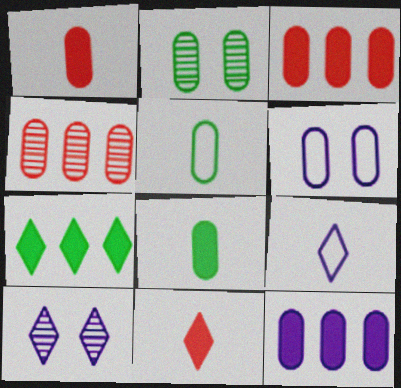[[4, 6, 8]]